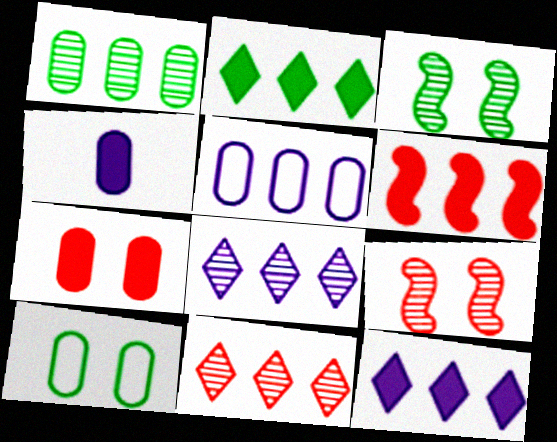[]